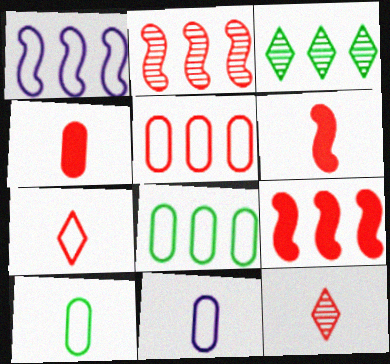[]